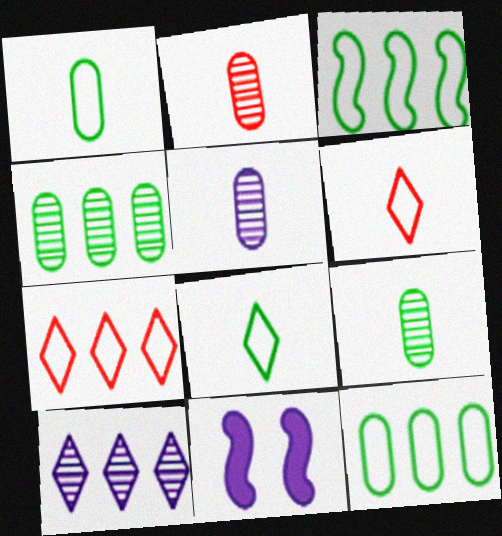[[2, 5, 9], 
[4, 6, 11], 
[7, 9, 11]]